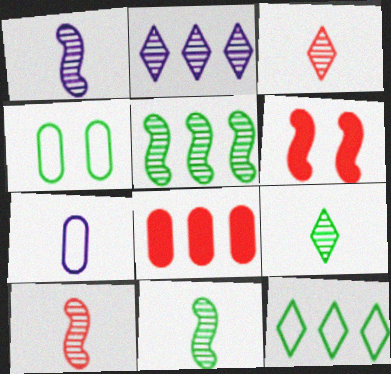[[1, 10, 11]]